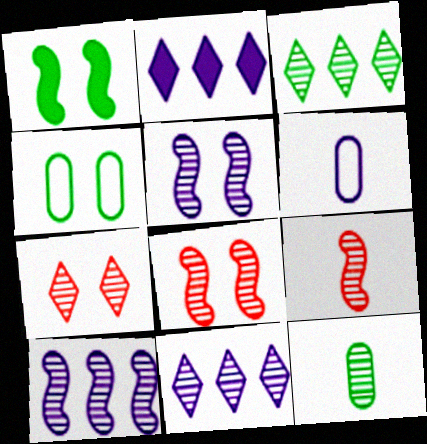[[2, 4, 9], 
[2, 5, 6], 
[7, 10, 12], 
[8, 11, 12]]